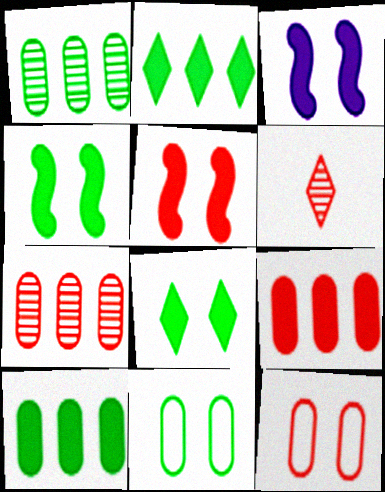[[3, 4, 5]]